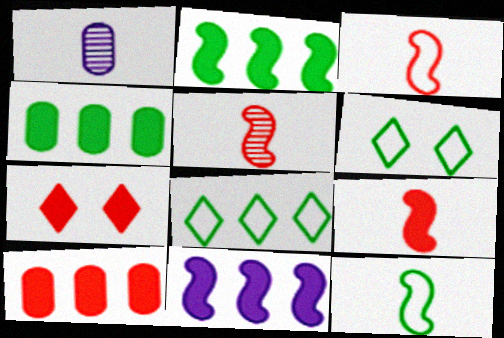[[3, 5, 9], 
[7, 9, 10]]